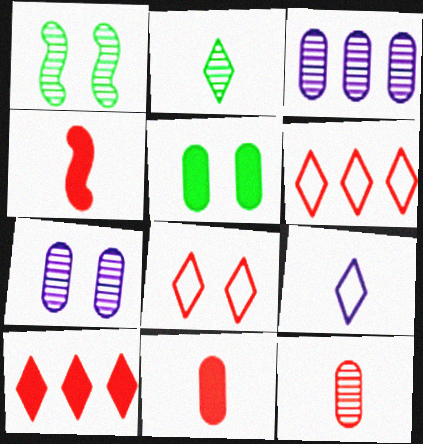[]